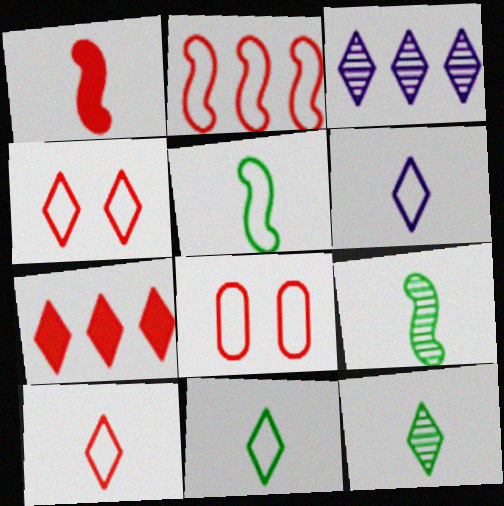[[2, 8, 10], 
[6, 10, 11]]